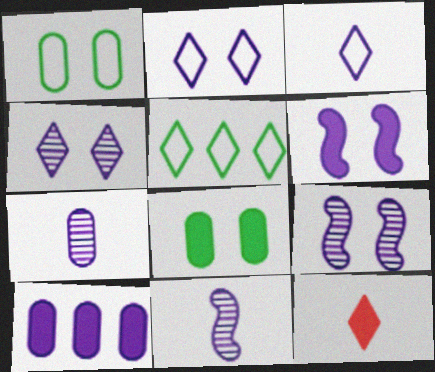[[2, 10, 11], 
[3, 9, 10], 
[4, 5, 12]]